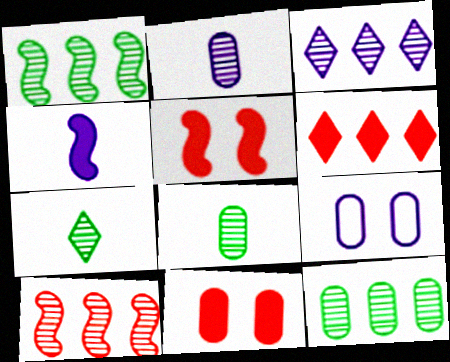[[3, 4, 9], 
[3, 10, 12]]